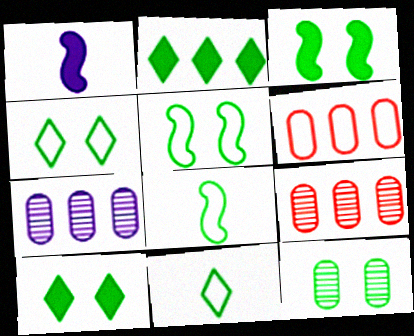[[1, 4, 9], 
[2, 8, 12], 
[3, 4, 12], 
[5, 10, 12]]